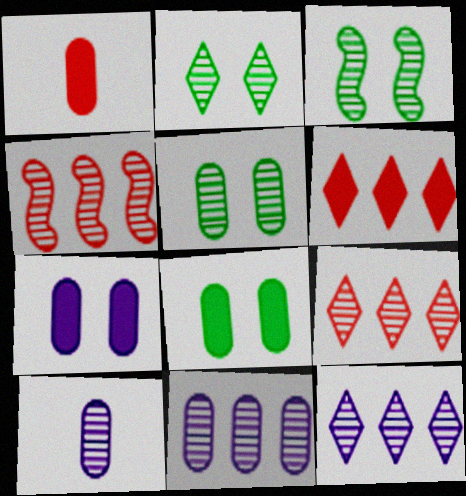[[2, 3, 5], 
[2, 4, 10], 
[3, 9, 10]]